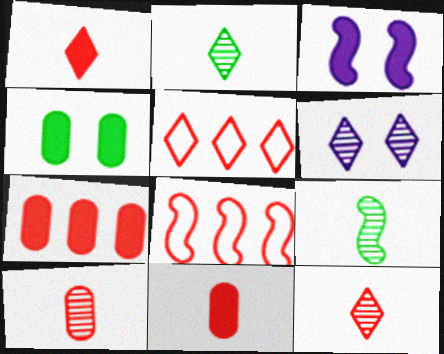[[3, 8, 9]]